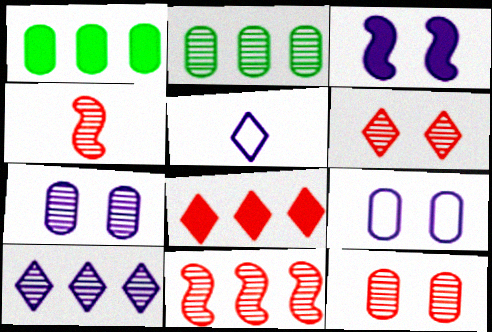[[2, 10, 11]]